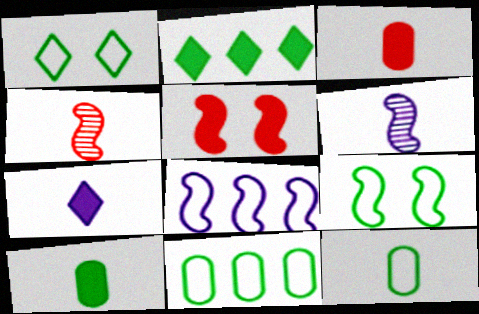[[4, 7, 12]]